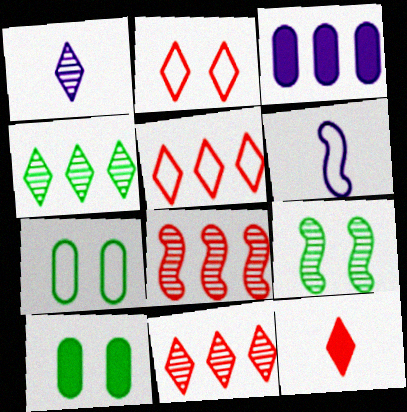[[2, 11, 12], 
[5, 6, 7], 
[6, 10, 11]]